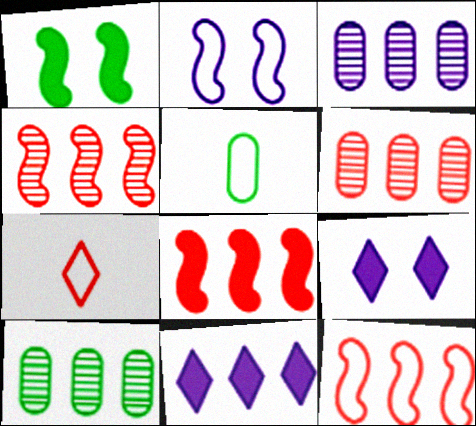[[1, 3, 7], 
[3, 6, 10], 
[4, 5, 9], 
[4, 8, 12], 
[10, 11, 12]]